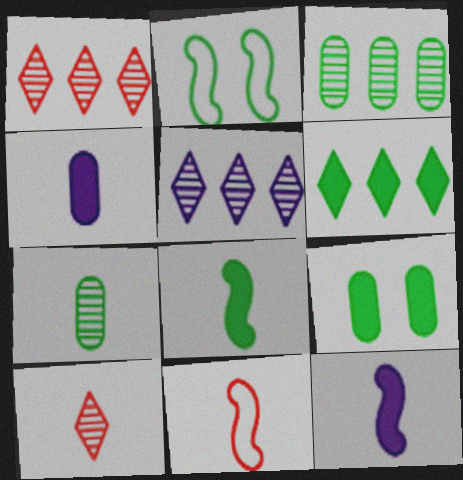[[1, 2, 4], 
[2, 6, 7], 
[5, 9, 11], 
[6, 8, 9]]